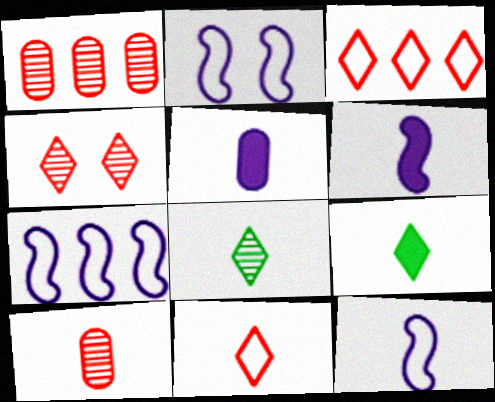[[1, 2, 9], 
[2, 7, 12], 
[9, 10, 12]]